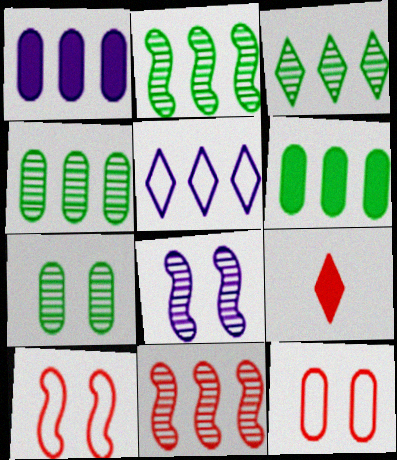[[2, 3, 4], 
[5, 6, 11], 
[9, 11, 12]]